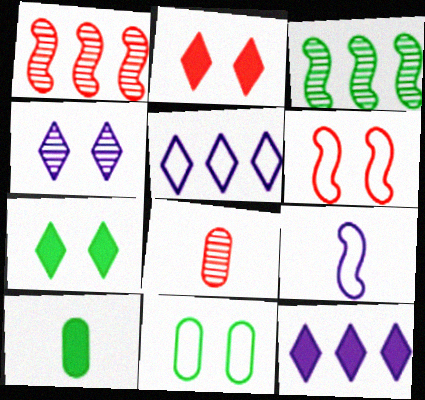[[3, 4, 8]]